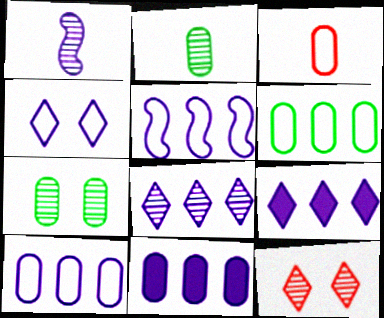[[1, 4, 11], 
[3, 7, 11], 
[5, 8, 11]]